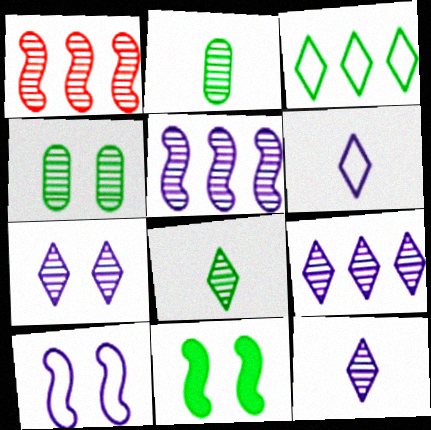[[1, 2, 7], 
[1, 4, 12], 
[2, 3, 11], 
[7, 9, 12]]